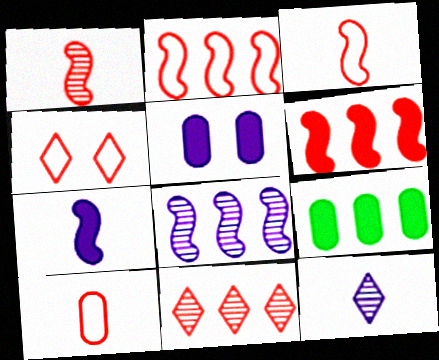[[2, 4, 10]]